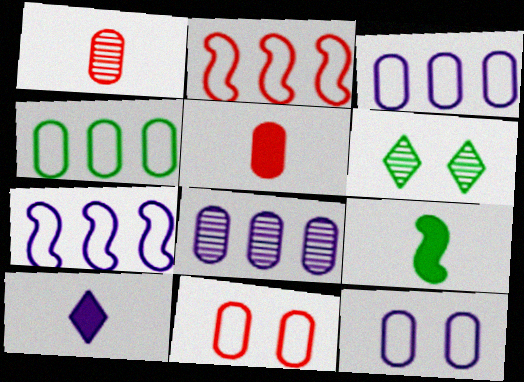[[4, 6, 9], 
[5, 6, 7], 
[5, 9, 10]]